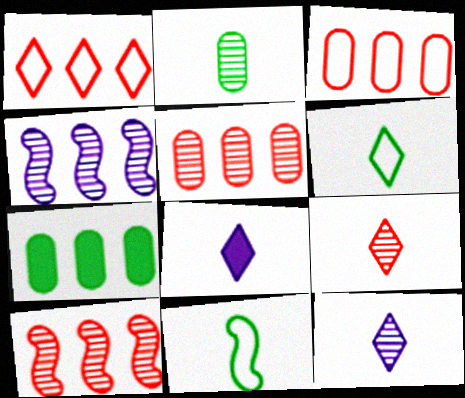[[1, 4, 7], 
[6, 8, 9]]